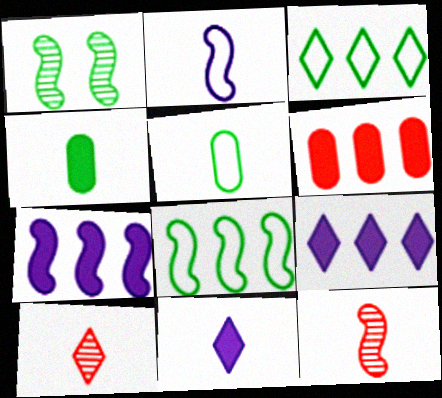[[1, 3, 4], 
[2, 4, 10], 
[5, 11, 12]]